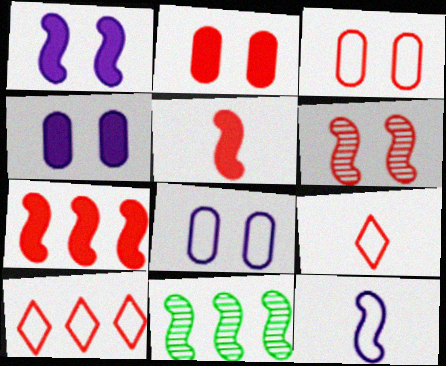[[4, 9, 11]]